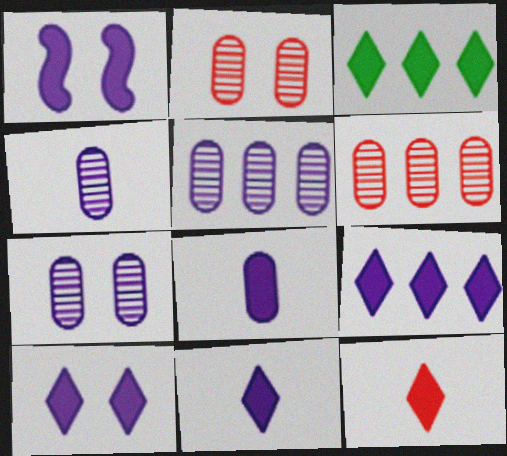[[1, 8, 9], 
[3, 10, 12], 
[4, 5, 7], 
[9, 10, 11]]